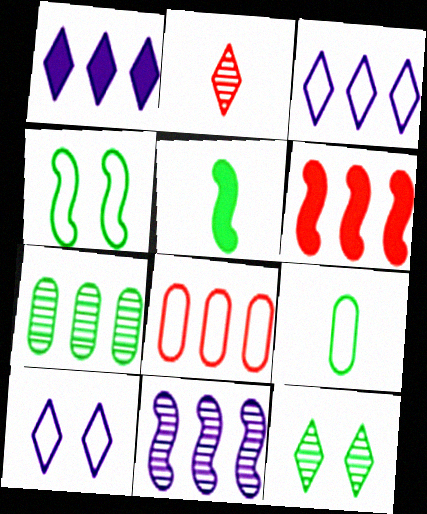[[3, 6, 7]]